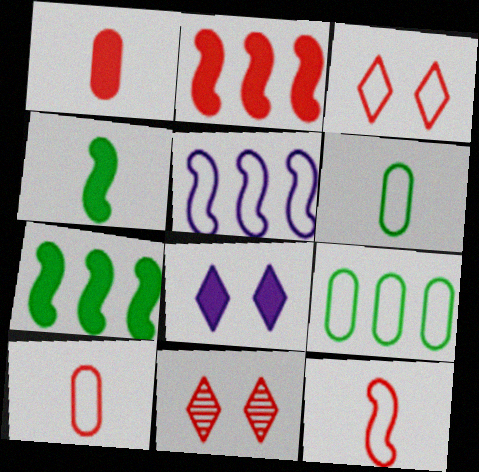[[1, 7, 8], 
[2, 10, 11], 
[3, 5, 6]]